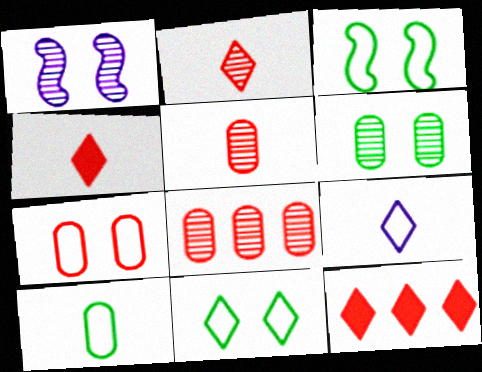[[1, 10, 12]]